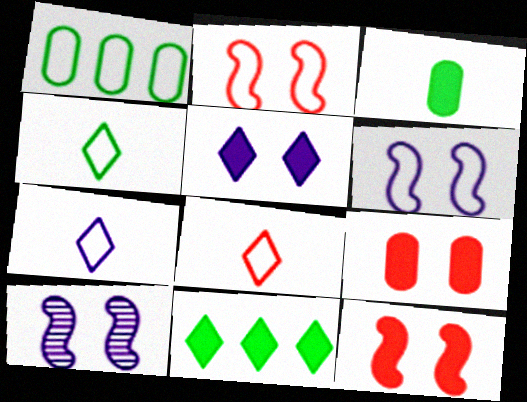[[1, 2, 7], 
[1, 6, 8], 
[4, 7, 8]]